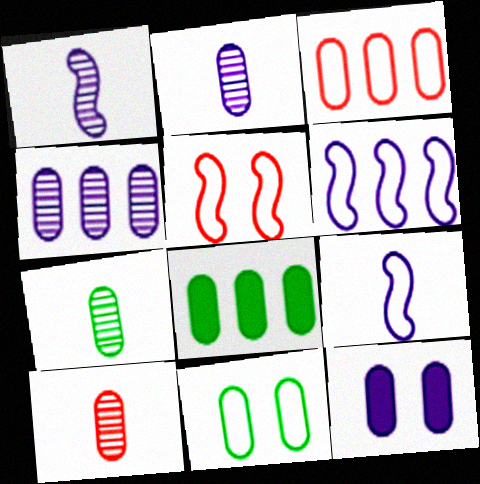[[2, 7, 10], 
[3, 4, 8], 
[3, 7, 12], 
[7, 8, 11]]